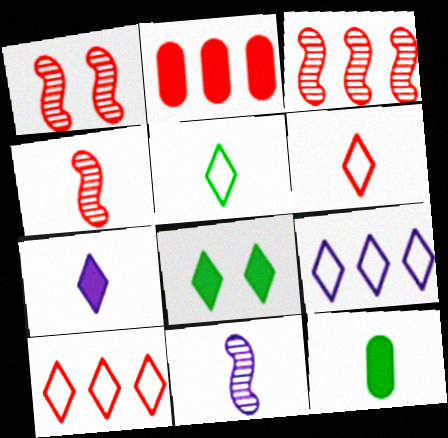[[1, 2, 6], 
[1, 3, 4], 
[1, 9, 12], 
[2, 3, 10], 
[6, 11, 12]]